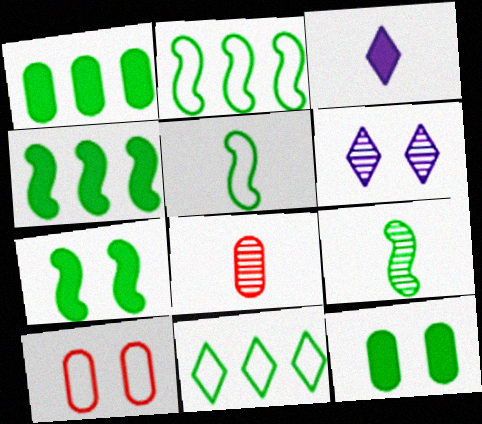[[2, 7, 9], 
[3, 5, 8], 
[6, 7, 10], 
[9, 11, 12]]